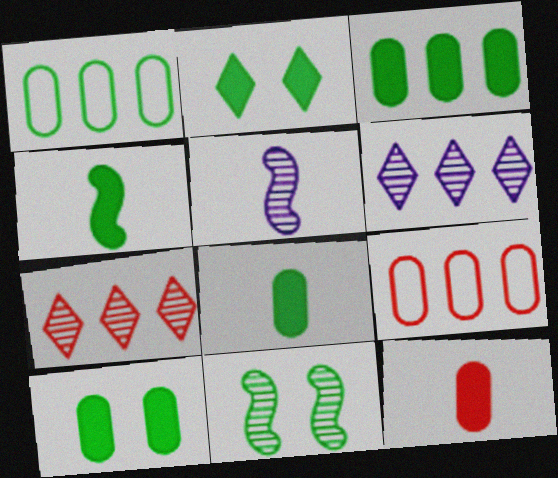[[2, 3, 4], 
[2, 5, 9], 
[3, 8, 10]]